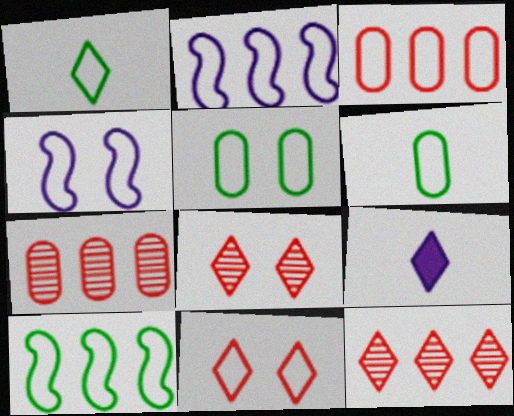[[1, 3, 4], 
[1, 5, 10], 
[2, 6, 11], 
[4, 5, 11]]